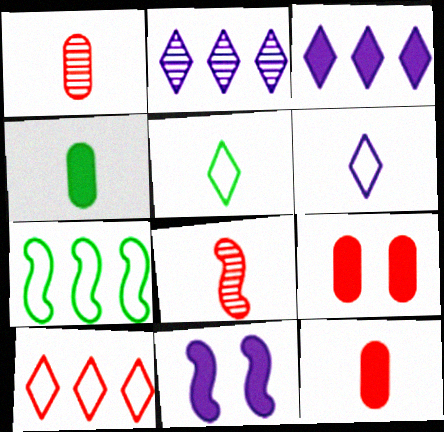[[4, 6, 8], 
[7, 8, 11], 
[8, 9, 10]]